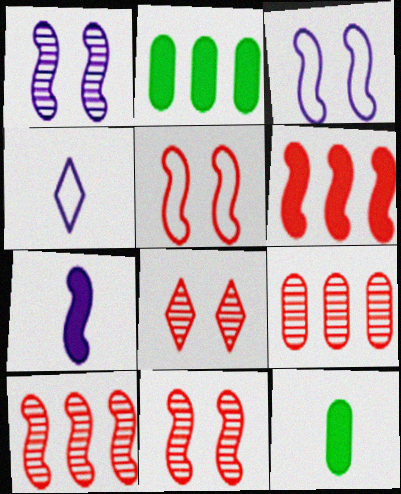[[2, 4, 11]]